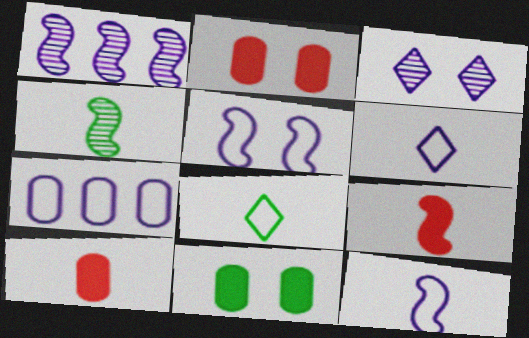[[1, 2, 8], 
[4, 6, 10], 
[4, 9, 12], 
[5, 6, 7]]